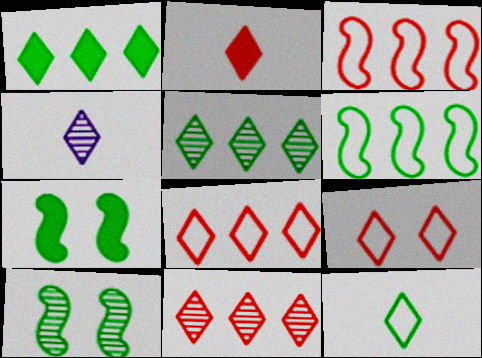[[1, 4, 9], 
[2, 4, 12], 
[2, 9, 11]]